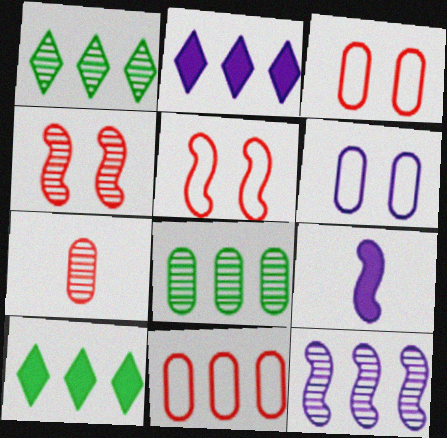[[1, 3, 9], 
[10, 11, 12]]